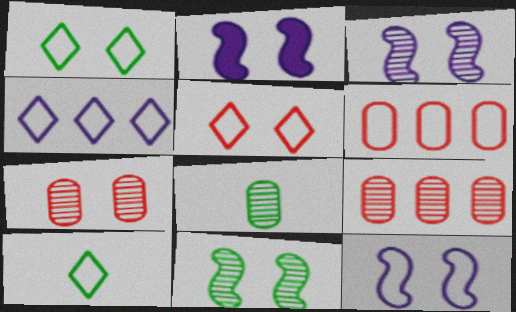[[1, 2, 7], 
[2, 3, 12], 
[2, 9, 10], 
[4, 5, 10], 
[6, 10, 12]]